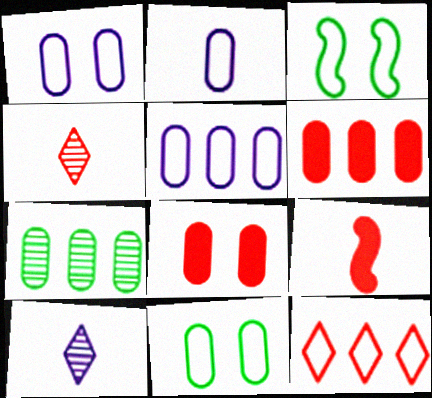[[1, 2, 5], 
[2, 3, 12], 
[2, 7, 8], 
[3, 6, 10], 
[5, 6, 7]]